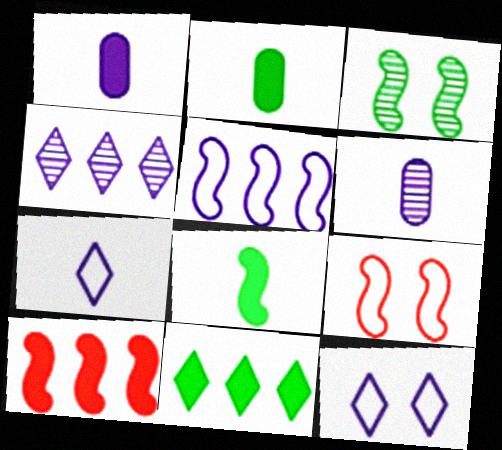[[2, 4, 9], 
[6, 9, 11]]